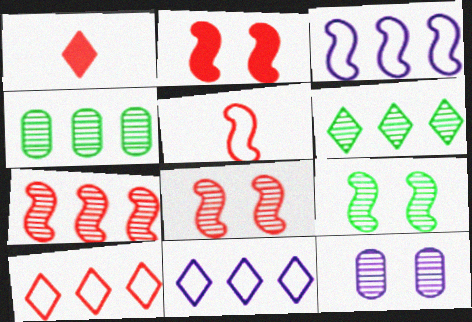[[2, 5, 7]]